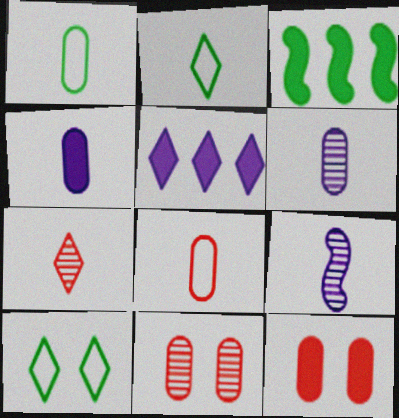[[5, 7, 10]]